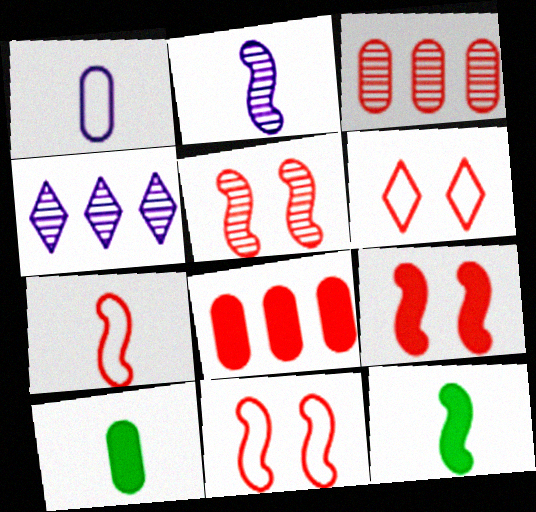[[2, 7, 12], 
[4, 10, 11], 
[5, 9, 11]]